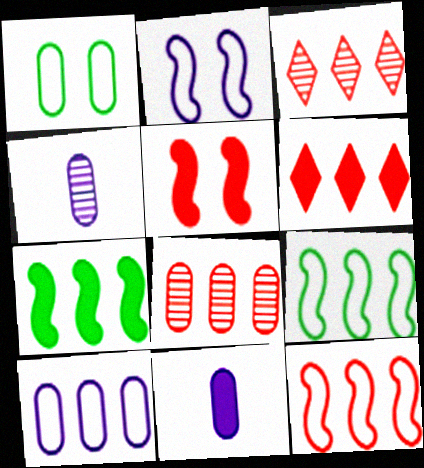[[1, 8, 11], 
[3, 7, 10], 
[6, 8, 12]]